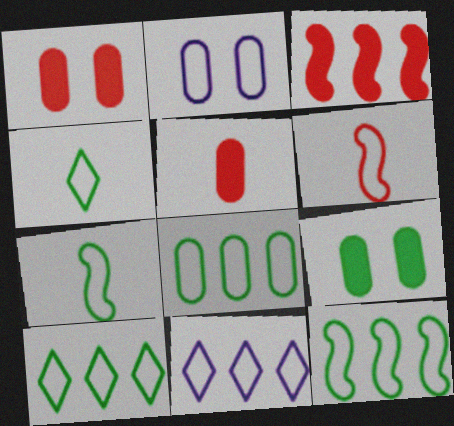[[2, 6, 10], 
[8, 10, 12]]